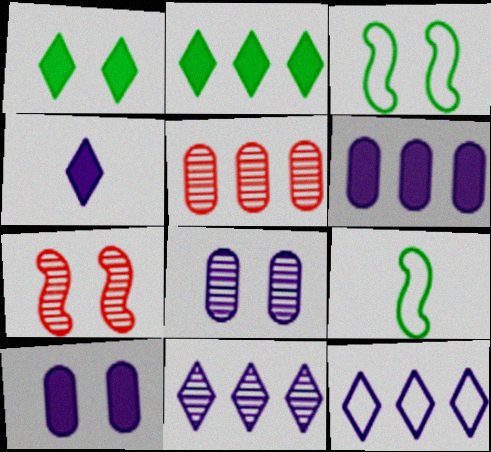[[3, 4, 5]]